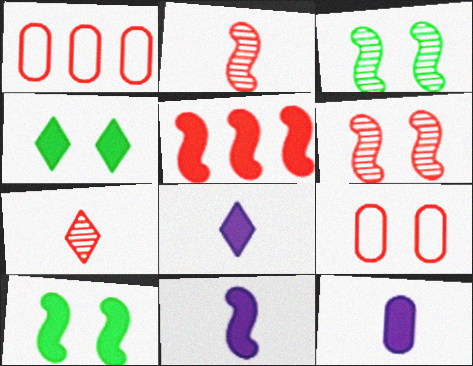[[1, 3, 8], 
[4, 5, 12], 
[5, 7, 9], 
[5, 10, 11], 
[8, 11, 12]]